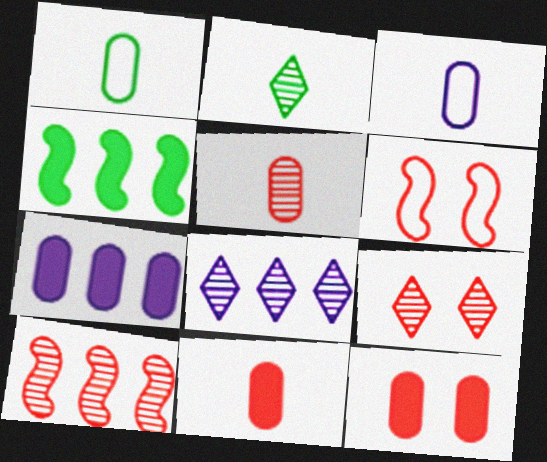[[2, 6, 7], 
[2, 8, 9], 
[3, 4, 9], 
[5, 9, 10], 
[6, 9, 12]]